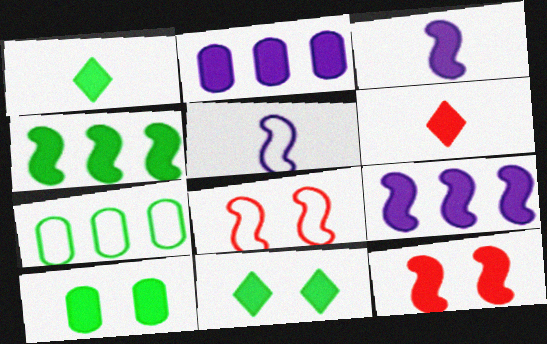[[1, 2, 12], 
[1, 4, 10], 
[3, 4, 12], 
[6, 9, 10]]